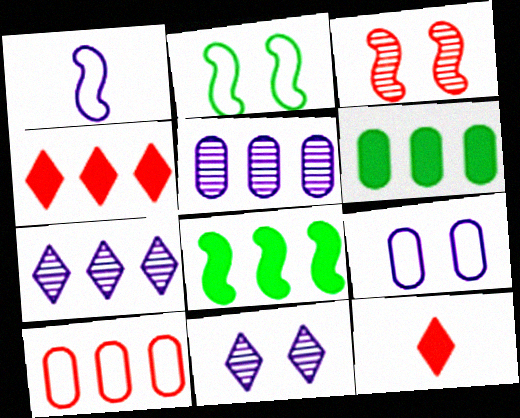[[1, 3, 8], 
[2, 5, 12], 
[3, 10, 12], 
[5, 6, 10], 
[7, 8, 10]]